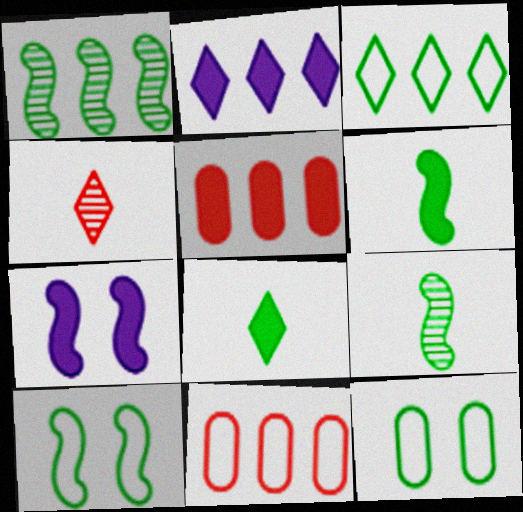[[1, 2, 11], 
[1, 6, 10], 
[1, 8, 12], 
[5, 7, 8]]